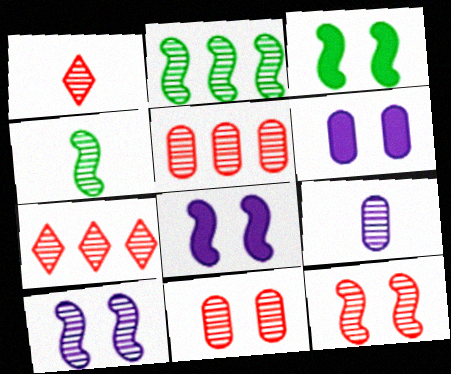[[1, 4, 9], 
[1, 5, 12]]